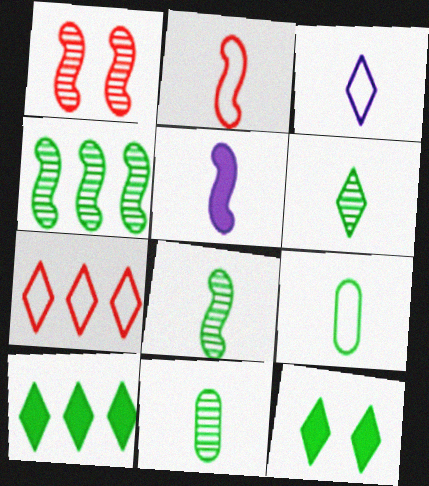[[2, 3, 9], 
[2, 5, 8], 
[4, 9, 12], 
[6, 8, 11]]